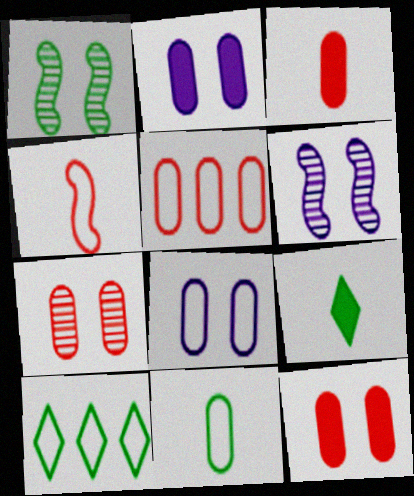[[3, 5, 7], 
[3, 6, 10], 
[4, 8, 10], 
[5, 6, 9], 
[5, 8, 11]]